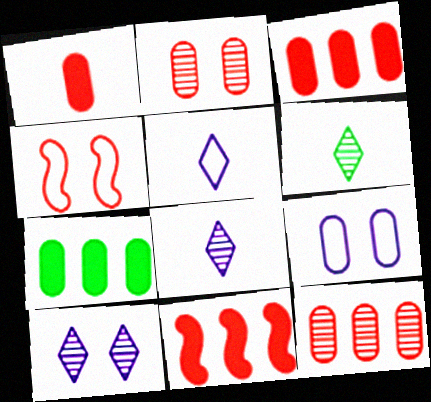[[4, 7, 8], 
[6, 9, 11]]